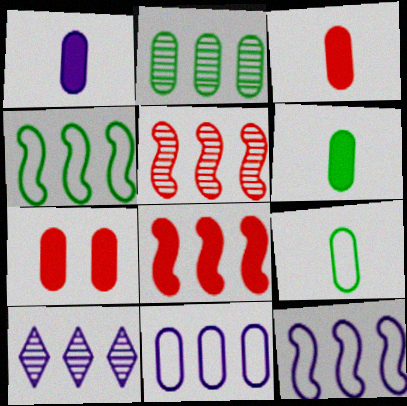[[1, 3, 6], 
[2, 5, 10]]